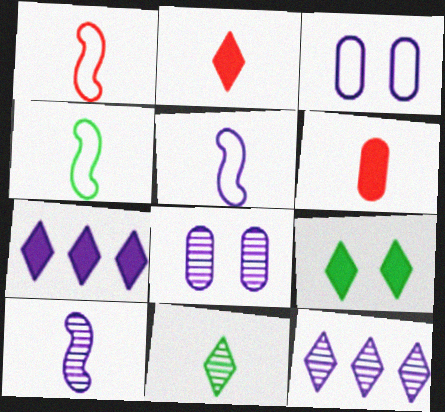[[1, 4, 5], 
[2, 7, 9], 
[3, 7, 10], 
[5, 6, 11], 
[5, 7, 8], 
[8, 10, 12]]